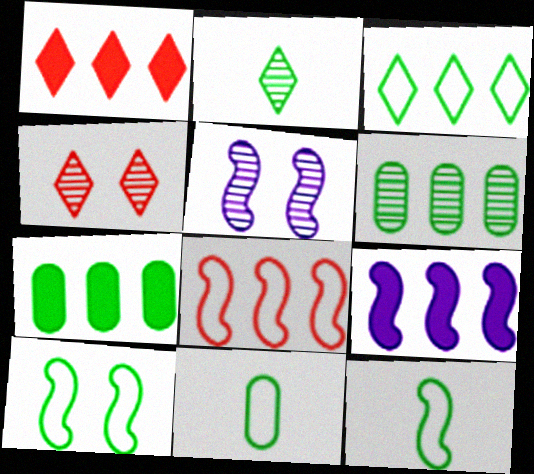[[1, 5, 11], 
[1, 7, 9], 
[2, 7, 10], 
[3, 10, 11], 
[4, 9, 11]]